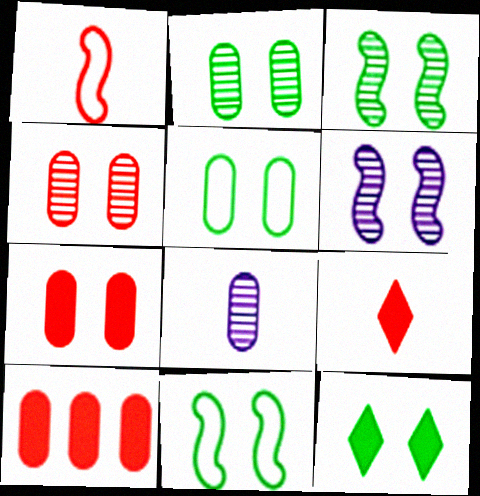[[2, 11, 12], 
[3, 5, 12], 
[5, 8, 10]]